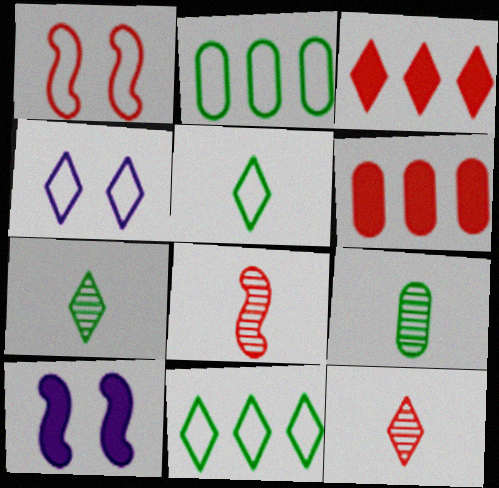[[1, 6, 12], 
[2, 10, 12], 
[3, 4, 7]]